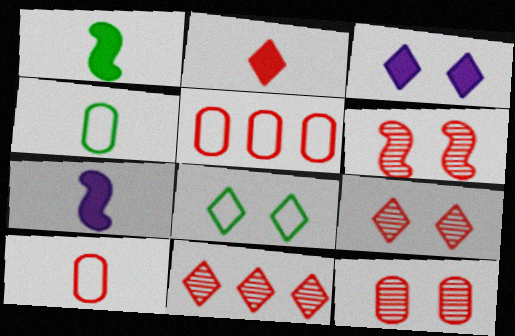[[2, 5, 6], 
[3, 8, 9], 
[6, 9, 12]]